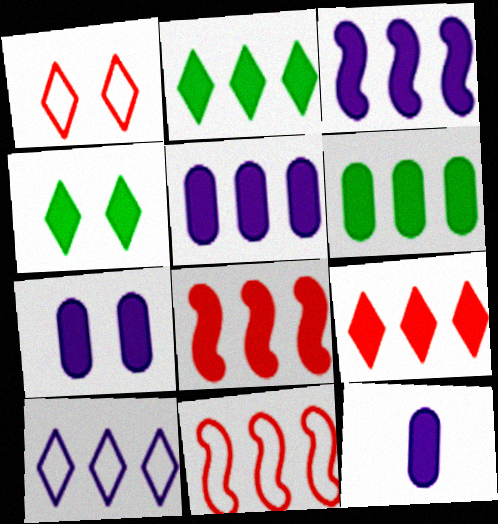[[2, 5, 8], 
[3, 6, 9], 
[4, 8, 12], 
[5, 7, 12]]